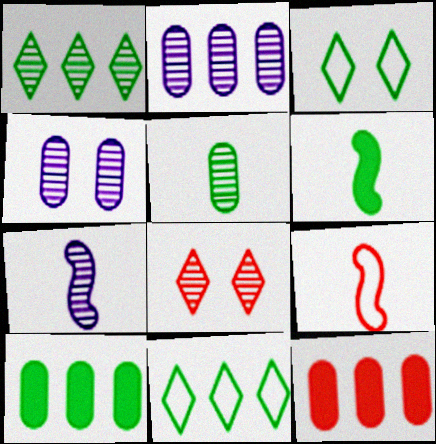[[3, 7, 12], 
[6, 7, 9], 
[8, 9, 12]]